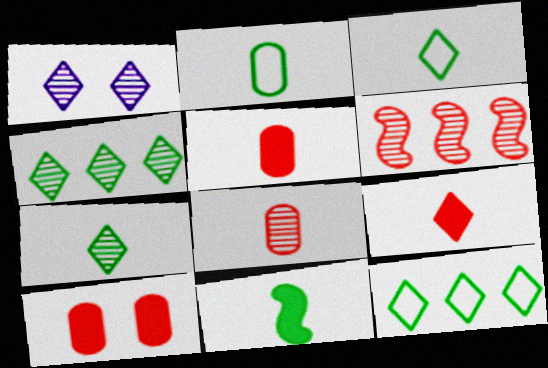[[1, 9, 12], 
[2, 7, 11]]